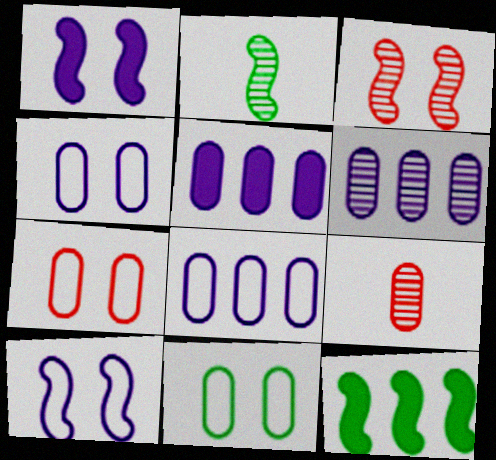[[4, 7, 11], 
[5, 6, 8], 
[5, 9, 11]]